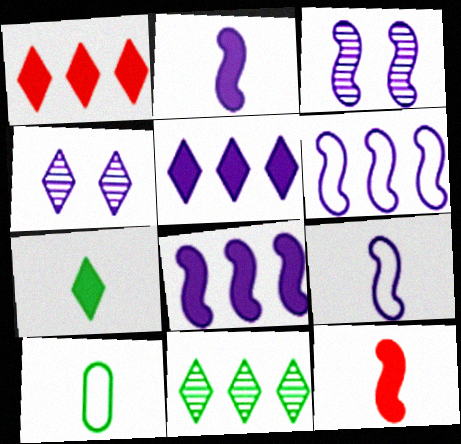[[1, 3, 10], 
[2, 3, 6], 
[3, 8, 9]]